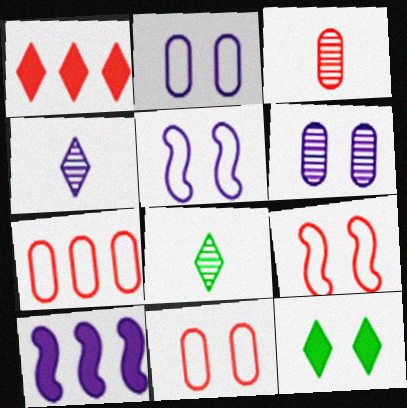[[1, 3, 9], 
[2, 4, 10], 
[6, 9, 12], 
[8, 10, 11]]